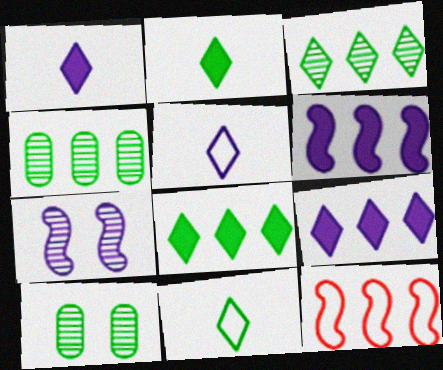[[1, 10, 12], 
[4, 9, 12]]